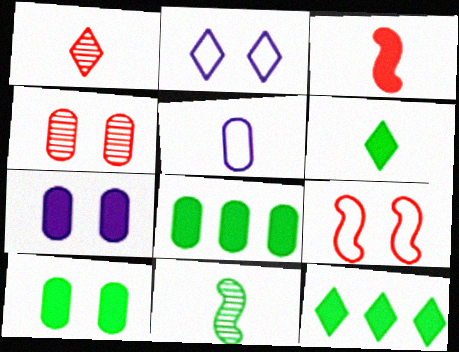[[1, 2, 12], 
[3, 7, 12], 
[4, 5, 8]]